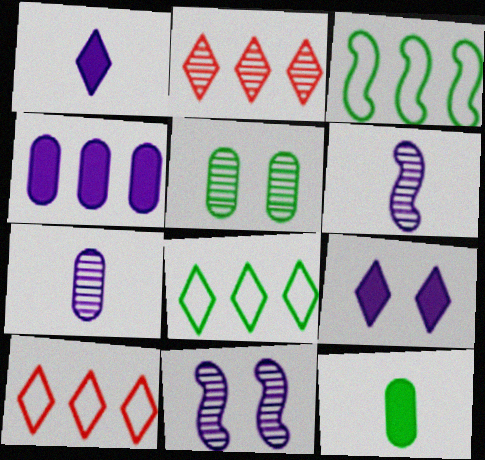[[2, 3, 4], 
[2, 5, 6], 
[10, 11, 12]]